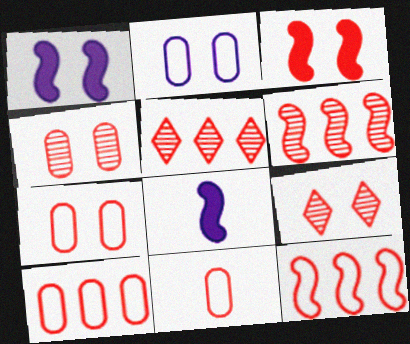[[3, 5, 11], 
[3, 7, 9], 
[7, 10, 11]]